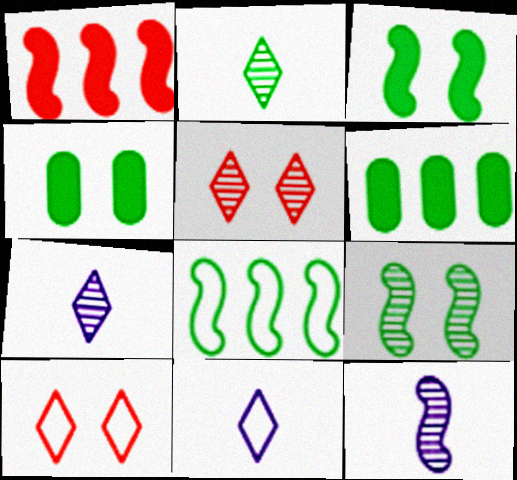[[2, 4, 8], 
[6, 10, 12]]